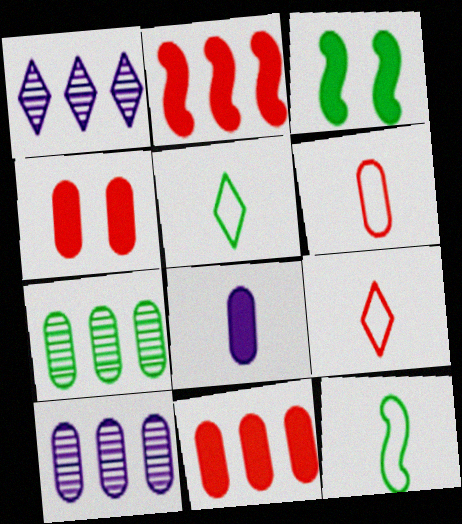[[1, 3, 6], 
[1, 4, 12], 
[3, 5, 7], 
[3, 9, 10]]